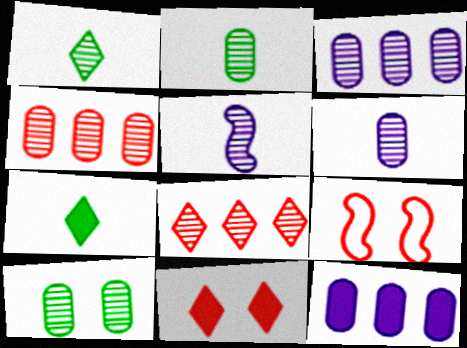[[1, 9, 12], 
[3, 7, 9], 
[4, 6, 10], 
[5, 8, 10]]